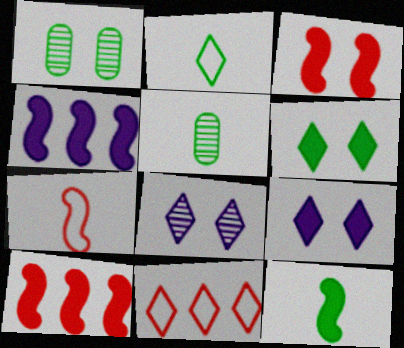[[2, 5, 12], 
[3, 4, 12]]